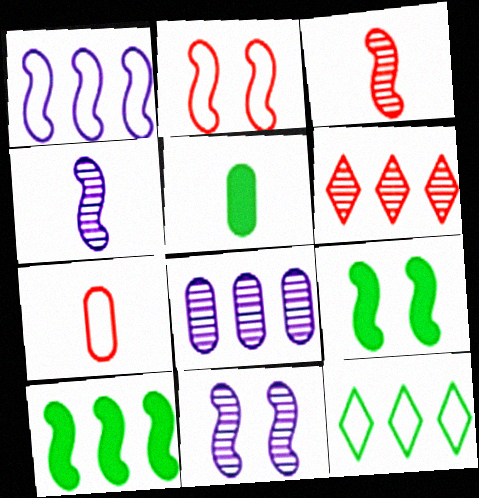[[1, 3, 9], 
[2, 4, 10], 
[2, 9, 11]]